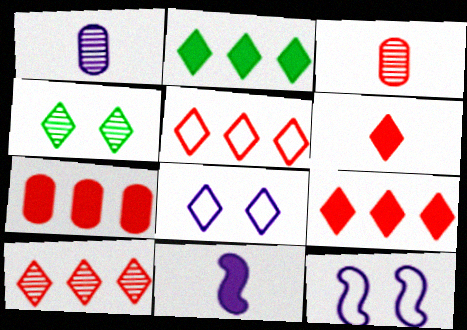[[2, 3, 12], 
[5, 9, 10]]